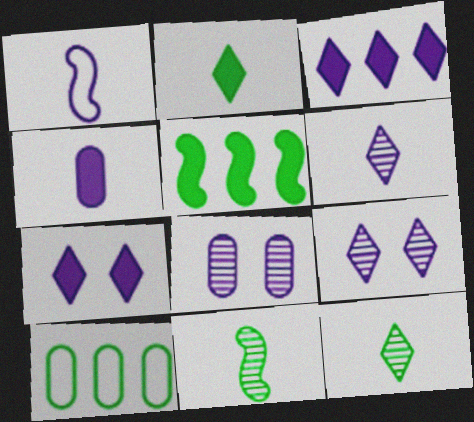[[1, 3, 8], 
[1, 4, 6]]